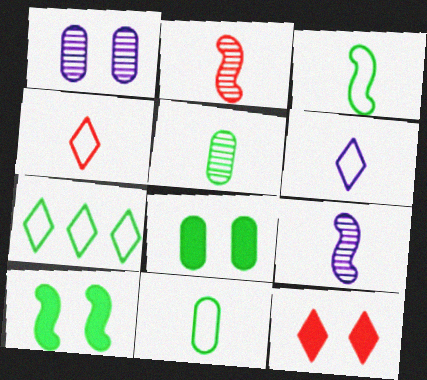[[5, 7, 10]]